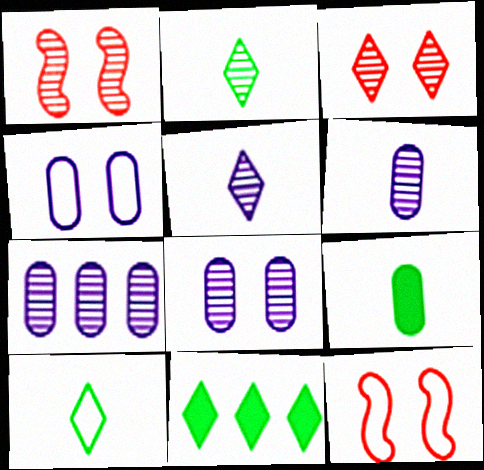[[1, 2, 7], 
[6, 7, 8], 
[6, 11, 12]]